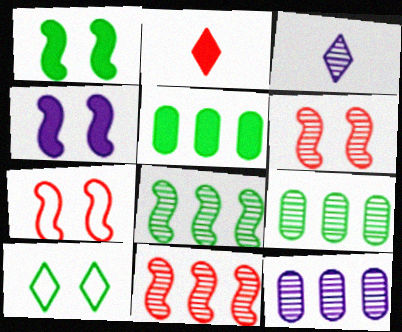[[2, 4, 5], 
[3, 5, 7], 
[3, 6, 9]]